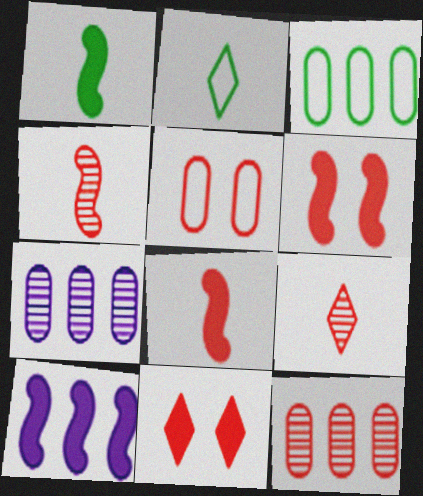[[1, 6, 10], 
[2, 6, 7]]